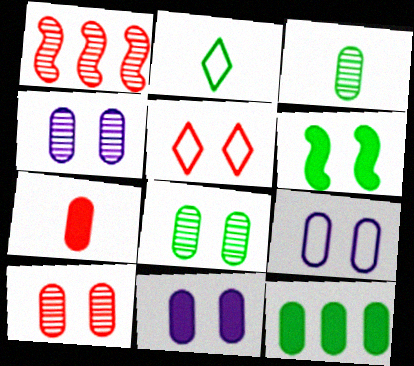[[1, 2, 11], 
[1, 5, 7], 
[4, 5, 6], 
[4, 8, 10], 
[4, 9, 11], 
[7, 11, 12]]